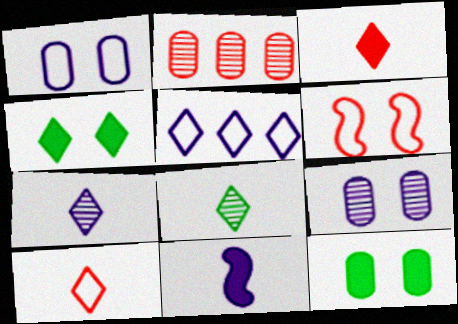[[2, 3, 6], 
[4, 6, 9], 
[5, 9, 11]]